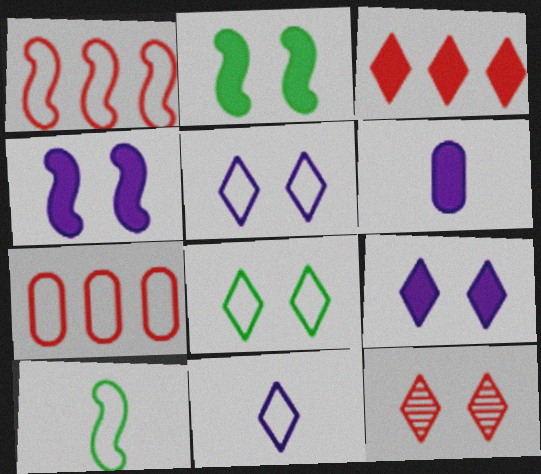[[2, 3, 6], 
[5, 7, 10], 
[8, 9, 12]]